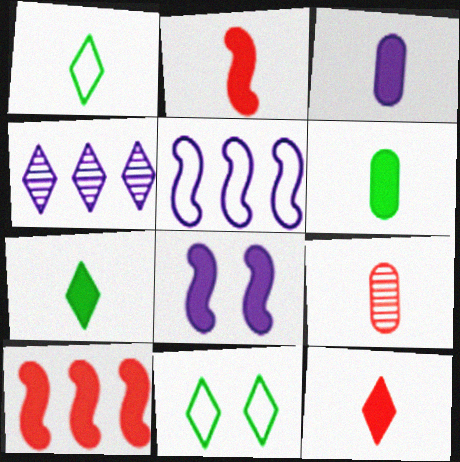[[2, 3, 7], 
[4, 11, 12]]